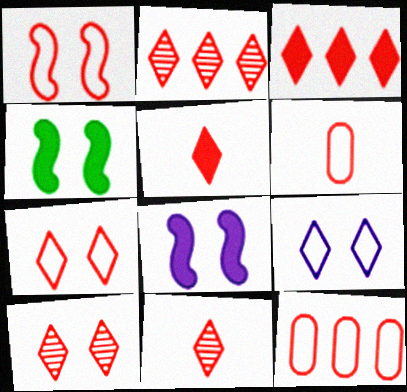[[2, 5, 7], 
[2, 10, 11], 
[3, 7, 11]]